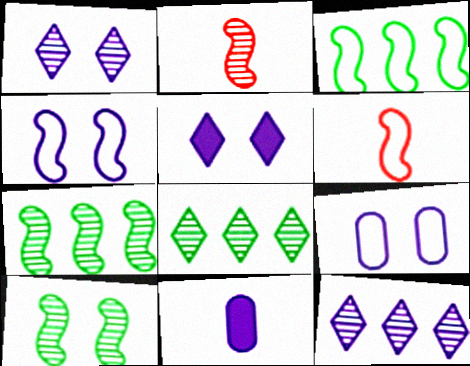[[3, 4, 6], 
[4, 11, 12]]